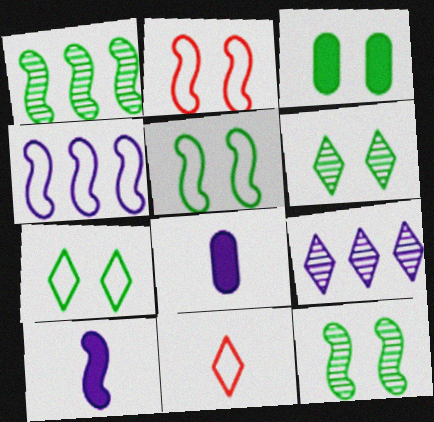[[1, 2, 10], 
[3, 5, 6], 
[3, 7, 12]]